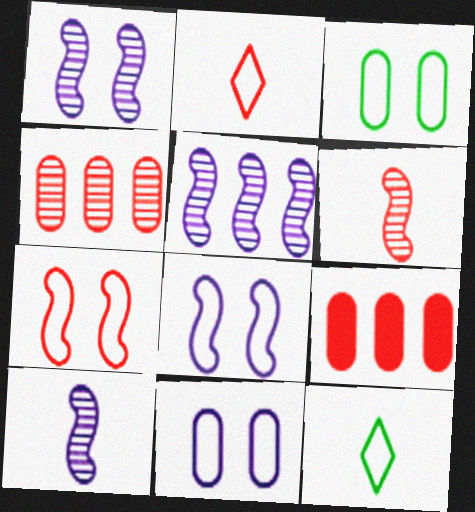[[1, 5, 10], 
[1, 9, 12]]